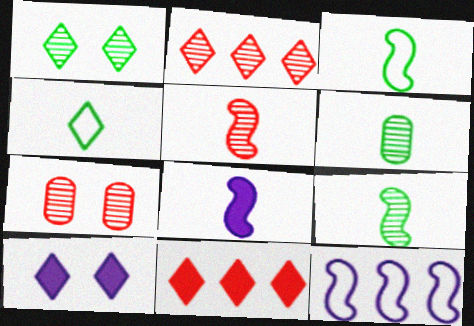[[2, 4, 10], 
[2, 5, 7], 
[3, 5, 8]]